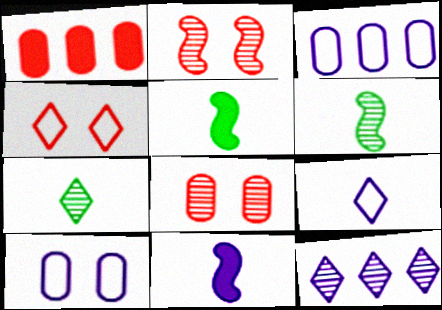[[6, 8, 12], 
[10, 11, 12]]